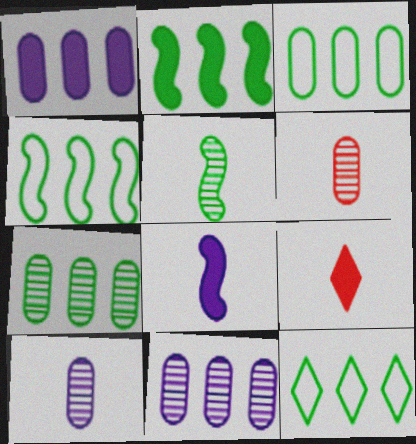[[2, 7, 12], 
[3, 4, 12]]